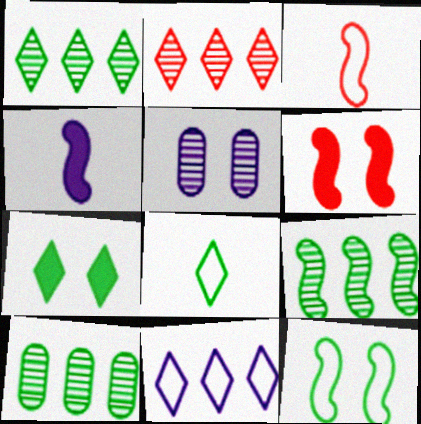[[1, 7, 8], 
[1, 9, 10], 
[4, 5, 11]]